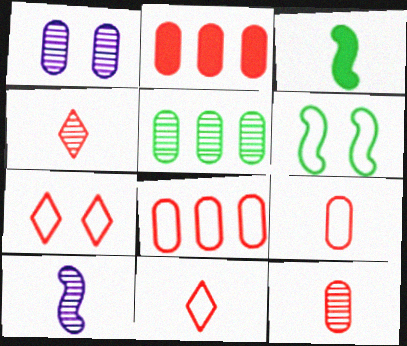[[1, 5, 12]]